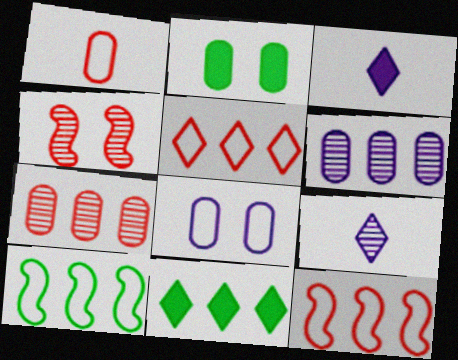[[1, 2, 6], 
[2, 9, 12], 
[6, 11, 12]]